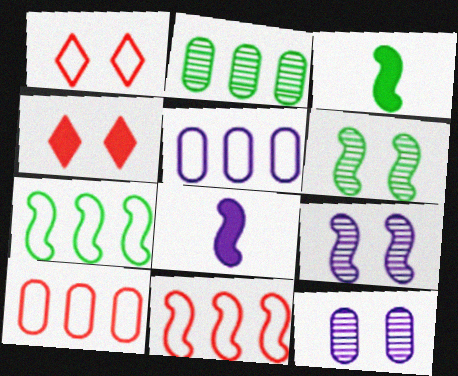[[1, 2, 8], 
[3, 6, 7], 
[3, 9, 11], 
[6, 8, 11]]